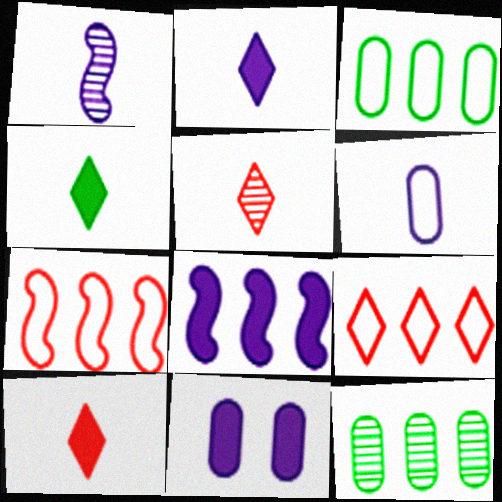[[1, 2, 6], 
[2, 4, 10], 
[2, 8, 11], 
[8, 9, 12]]